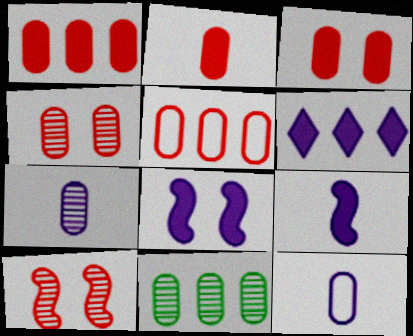[[1, 2, 3], 
[2, 4, 5], 
[3, 11, 12], 
[4, 7, 11]]